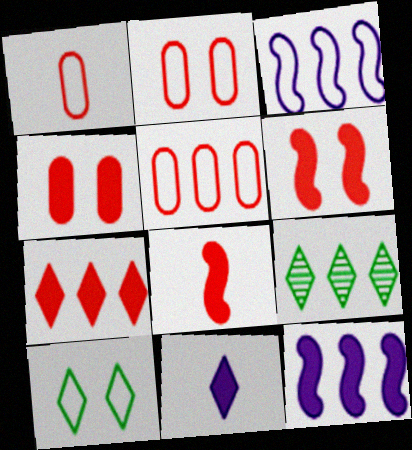[[1, 2, 5], 
[1, 3, 10], 
[4, 7, 8], 
[5, 9, 12]]